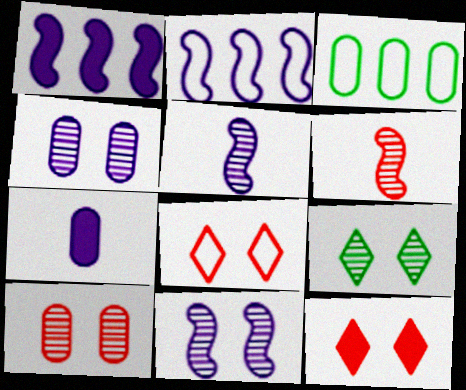[[3, 5, 12], 
[3, 7, 10], 
[9, 10, 11]]